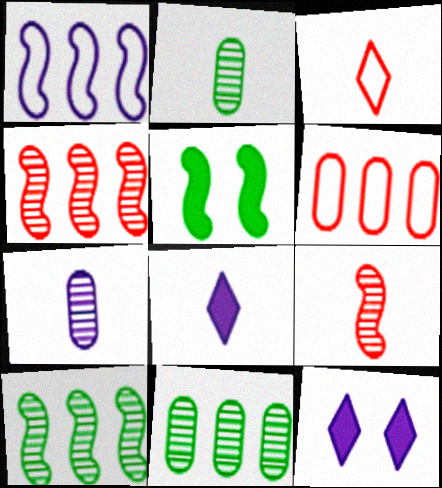[[1, 5, 9], 
[1, 7, 12]]